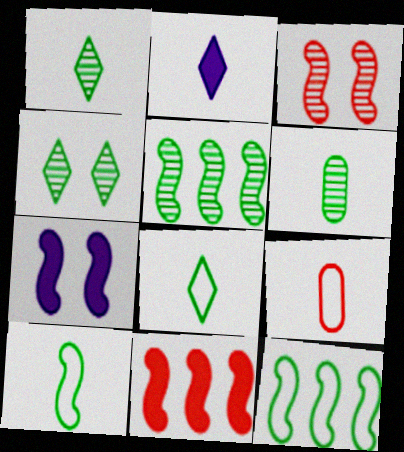[[4, 5, 6]]